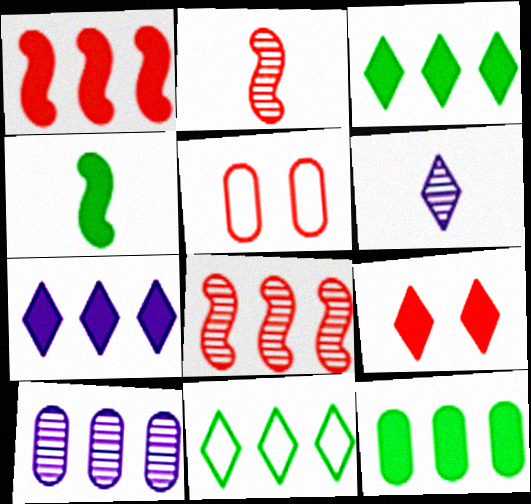[[1, 7, 12], 
[1, 10, 11], 
[6, 9, 11]]